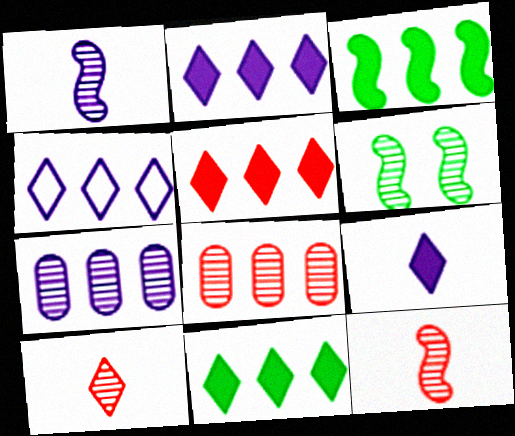[[2, 5, 11], 
[3, 4, 8], 
[6, 7, 10]]